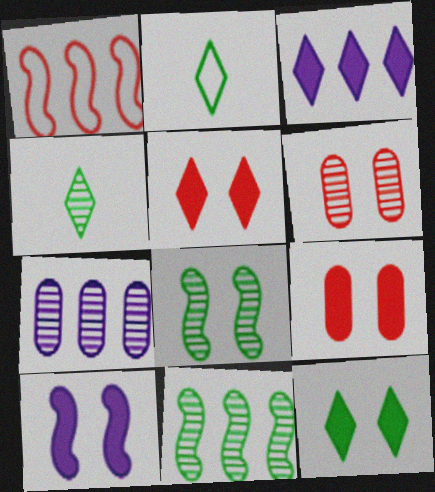[[9, 10, 12]]